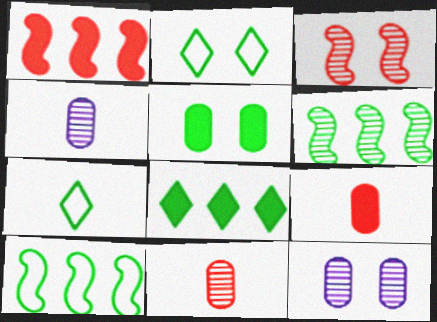[[1, 2, 4], 
[1, 7, 12], 
[5, 6, 7]]